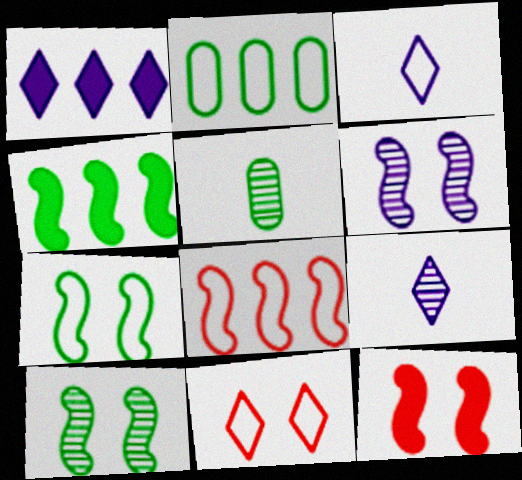[[2, 9, 12], 
[6, 7, 12]]